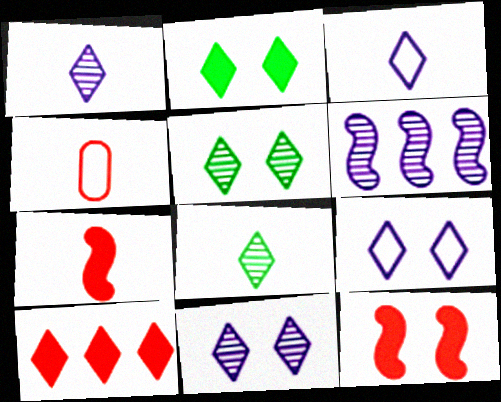[[2, 4, 6], 
[3, 5, 10], 
[8, 9, 10]]